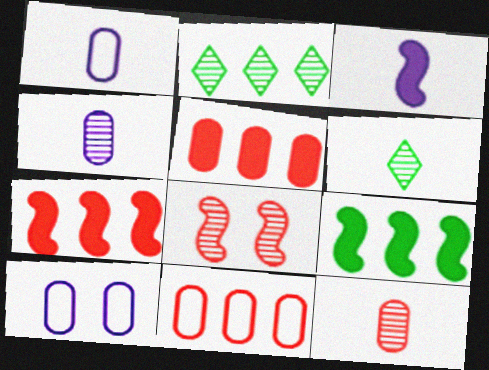[[2, 4, 8], 
[6, 7, 10]]